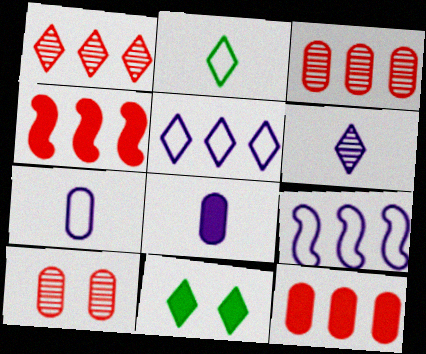[[4, 8, 11]]